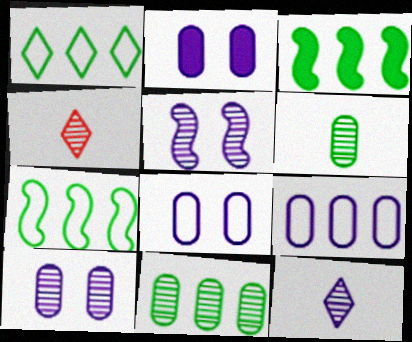[[1, 3, 11], 
[2, 4, 7], 
[2, 8, 10], 
[3, 4, 8], 
[4, 5, 11]]